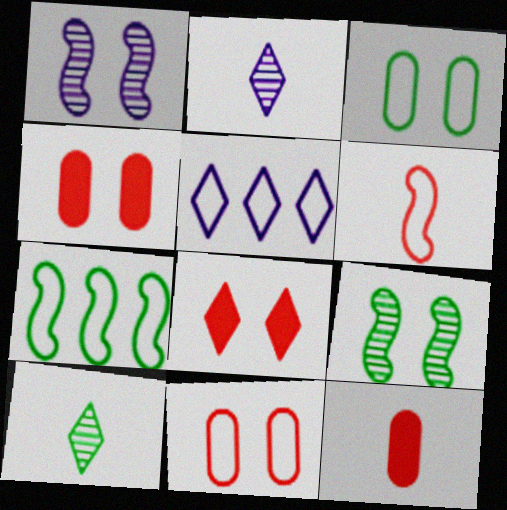[[1, 3, 8], 
[2, 4, 7], 
[3, 5, 6], 
[5, 8, 10], 
[5, 9, 12]]